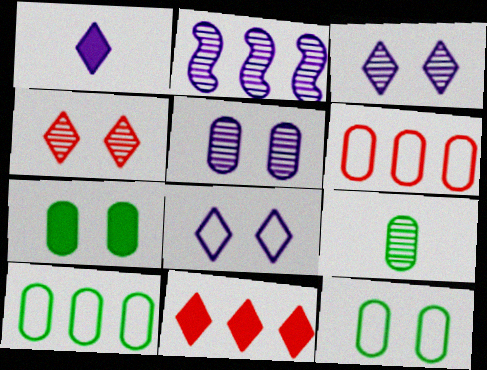[[2, 4, 9], 
[2, 10, 11], 
[7, 9, 10]]